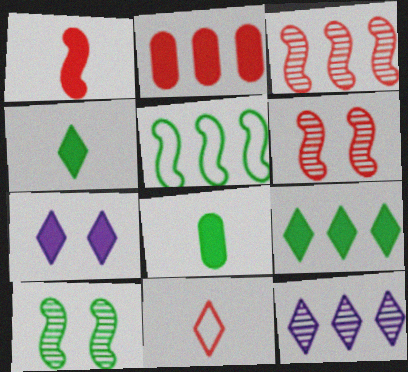[[2, 5, 12], 
[2, 6, 11]]